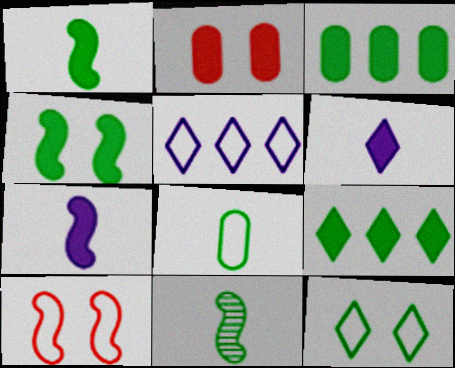[[2, 5, 11], 
[2, 7, 9], 
[3, 11, 12], 
[5, 8, 10]]